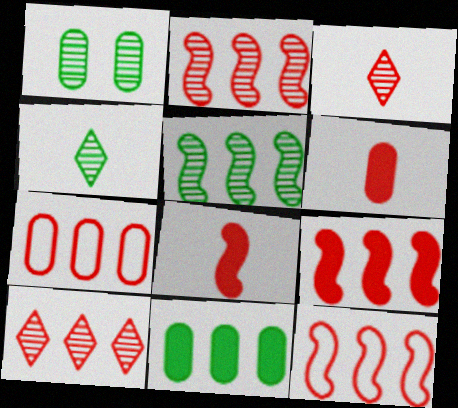[[1, 4, 5], 
[2, 9, 12], 
[7, 9, 10]]